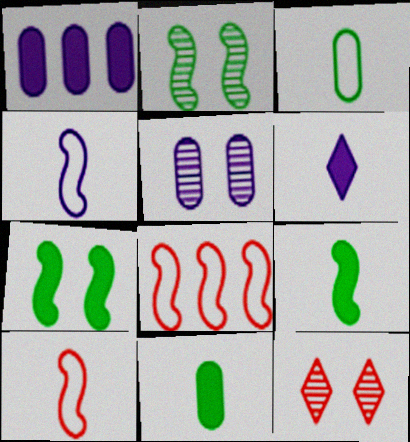[[2, 5, 12]]